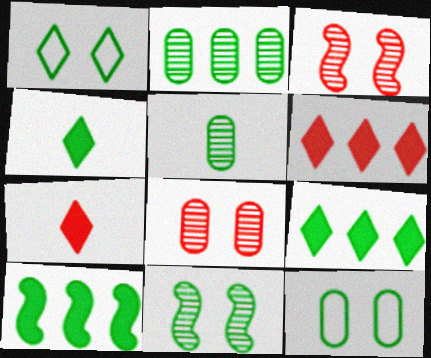[[1, 5, 10]]